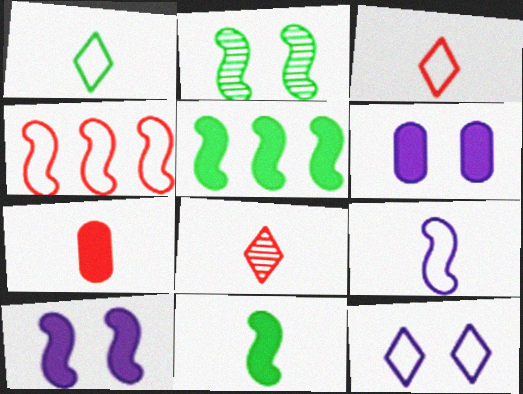[]